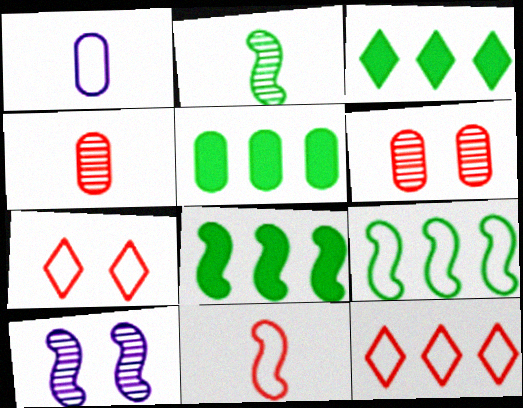[[1, 5, 6], 
[1, 7, 9], 
[3, 5, 8], 
[8, 10, 11]]